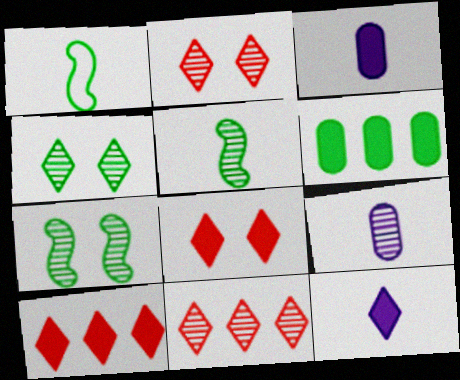[[1, 4, 6], 
[7, 9, 11]]